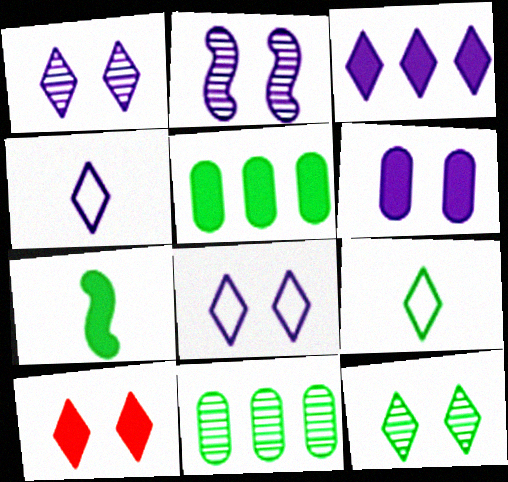[[1, 3, 4], 
[2, 6, 8], 
[8, 10, 12]]